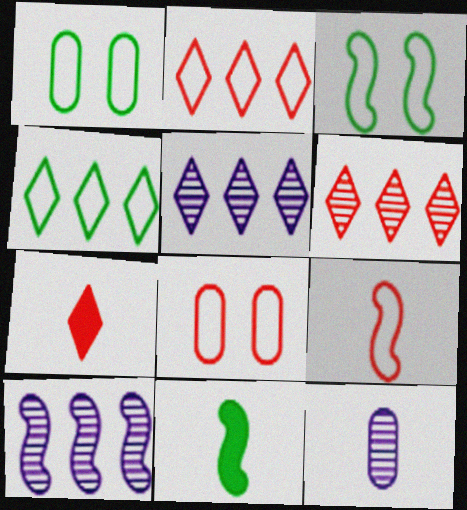[[1, 7, 10], 
[2, 8, 9], 
[5, 8, 11]]